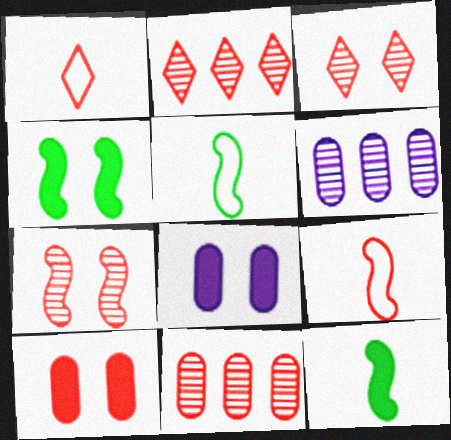[[1, 4, 6], 
[2, 5, 8], 
[2, 9, 10]]